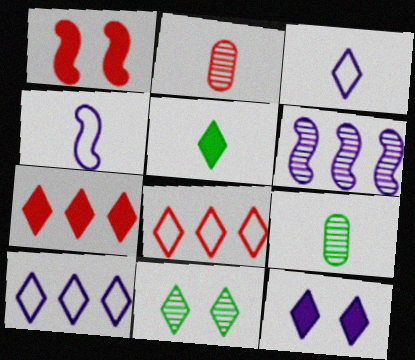[[1, 2, 8], 
[1, 9, 10], 
[2, 4, 5], 
[2, 6, 11], 
[3, 7, 11], 
[5, 7, 12]]